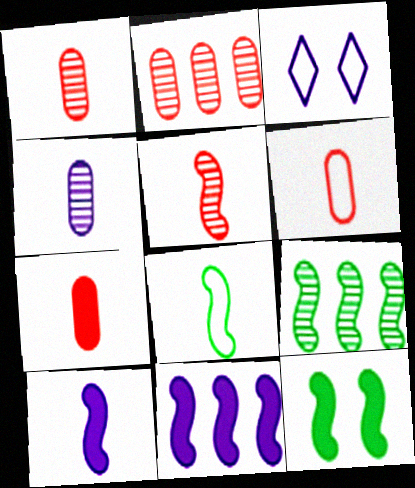[[1, 6, 7], 
[3, 4, 11], 
[3, 7, 9], 
[5, 8, 10], 
[8, 9, 12]]